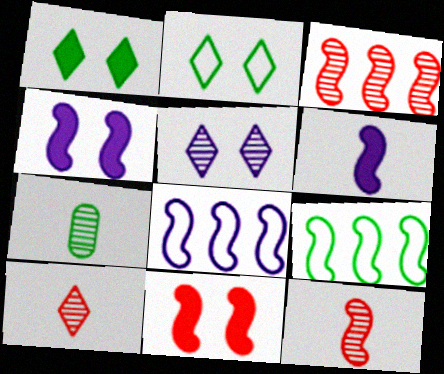[[1, 7, 9], 
[3, 5, 7], 
[4, 9, 12]]